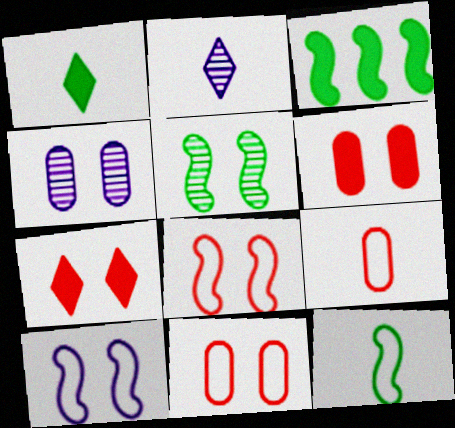[[2, 3, 11], 
[3, 5, 12]]